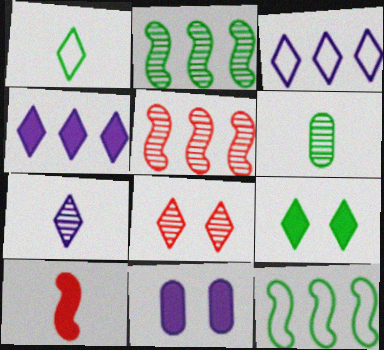[[1, 4, 8], 
[1, 5, 11], 
[6, 9, 12]]